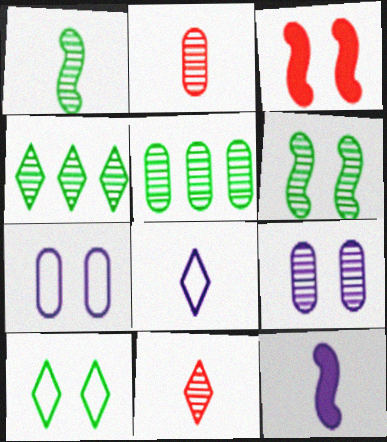[[2, 5, 9], 
[3, 5, 8], 
[3, 9, 10]]